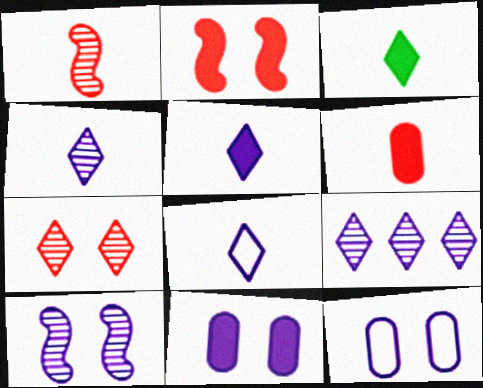[[4, 5, 8]]